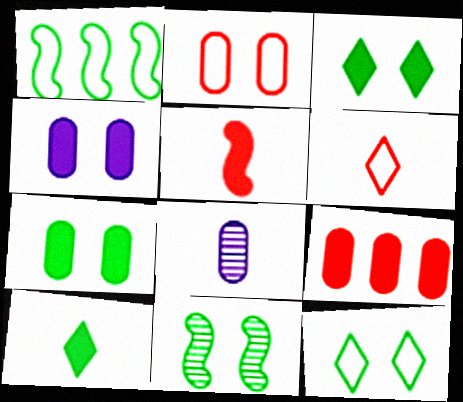[[7, 11, 12]]